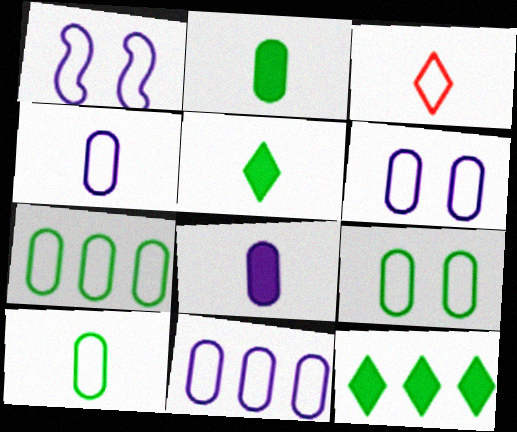[[1, 3, 7], 
[4, 6, 11], 
[7, 9, 10]]